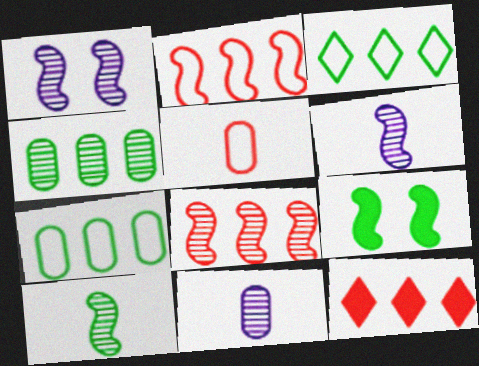[[1, 8, 10], 
[2, 6, 9]]